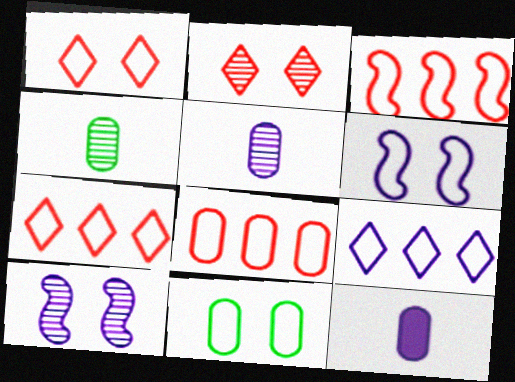[[1, 6, 11], 
[3, 7, 8], 
[9, 10, 12]]